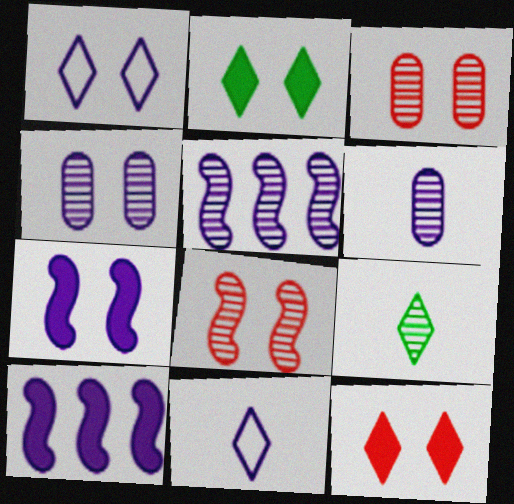[[1, 4, 7], 
[1, 6, 10], 
[3, 5, 9], 
[4, 10, 11]]